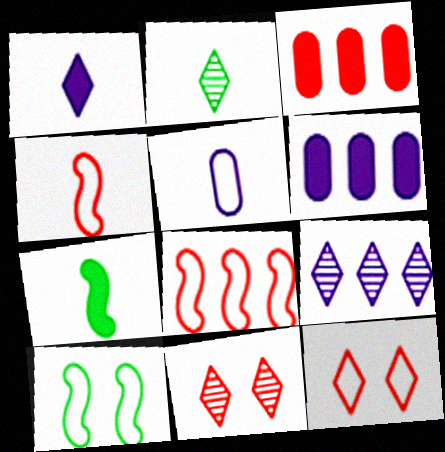[[2, 9, 11], 
[3, 4, 11]]